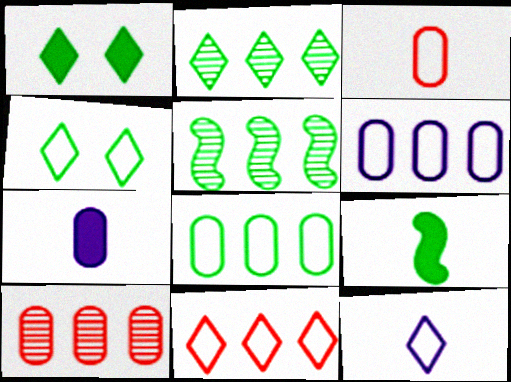[[4, 11, 12]]